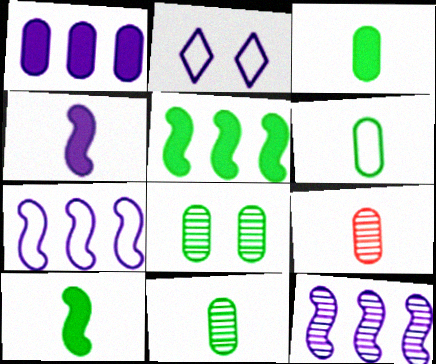[[2, 5, 9], 
[3, 6, 11]]